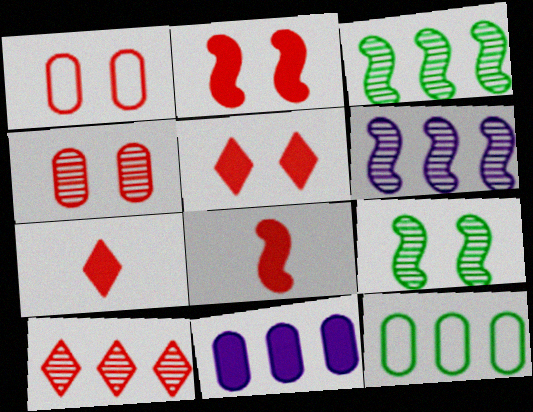[[1, 8, 10]]